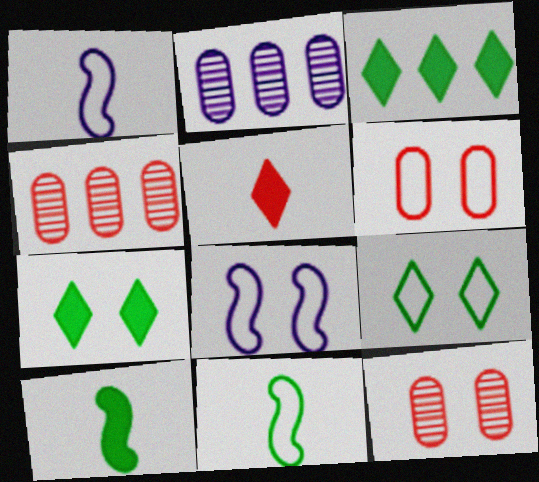[[1, 3, 12], 
[1, 4, 7], 
[6, 8, 9], 
[7, 8, 12]]